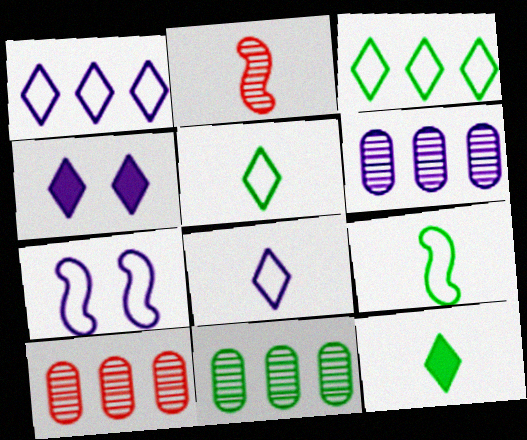[[4, 9, 10], 
[6, 10, 11], 
[7, 10, 12]]